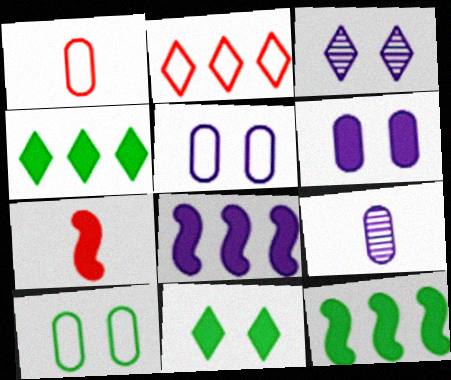[[1, 3, 12], 
[4, 6, 7]]